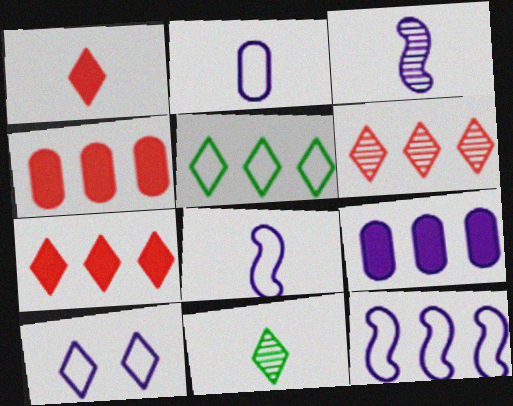[[2, 10, 12], 
[3, 9, 10], 
[7, 10, 11]]